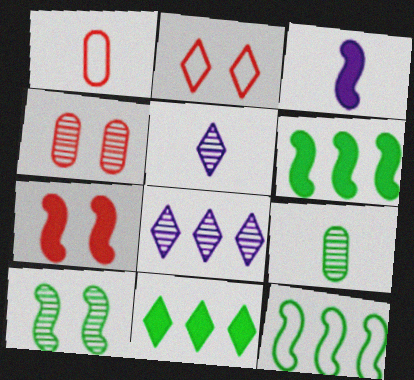[[2, 4, 7], 
[2, 5, 11], 
[3, 6, 7]]